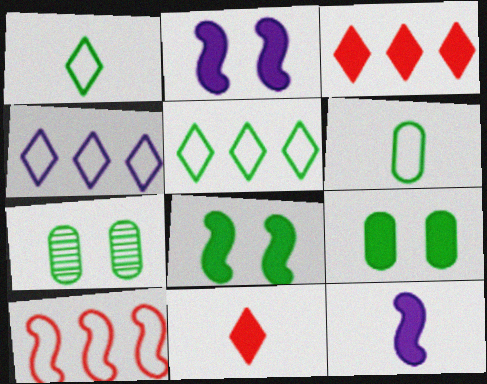[[3, 9, 12]]